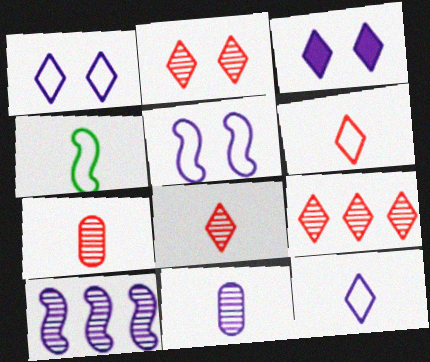[[2, 8, 9]]